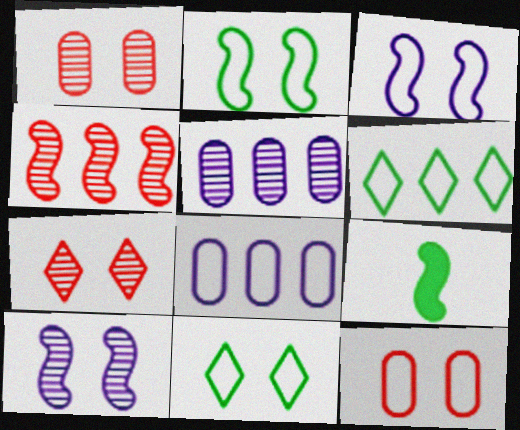[[3, 4, 9], 
[3, 11, 12], 
[7, 8, 9]]